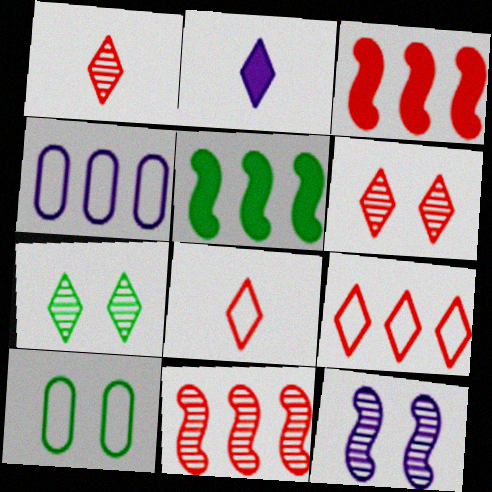[[2, 4, 12], 
[2, 7, 9], 
[2, 10, 11]]